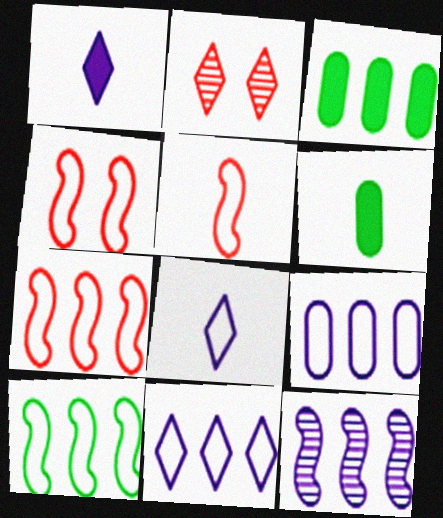[[4, 5, 7]]